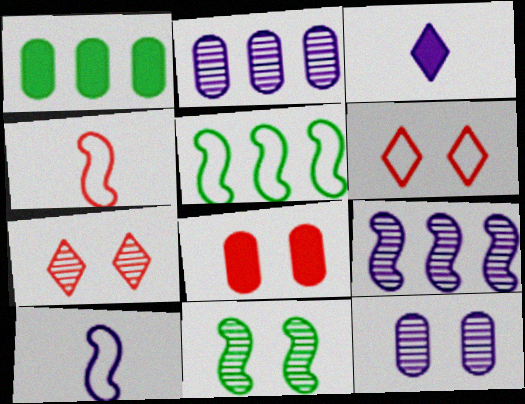[[1, 7, 10], 
[7, 11, 12]]